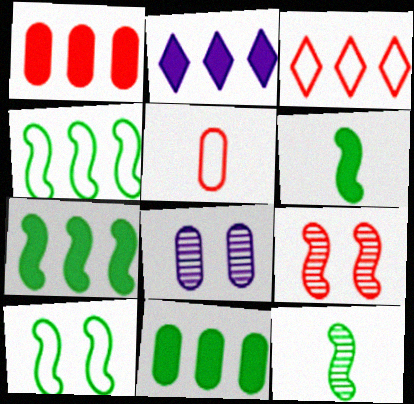[[1, 2, 7], 
[3, 6, 8], 
[5, 8, 11], 
[7, 10, 12]]